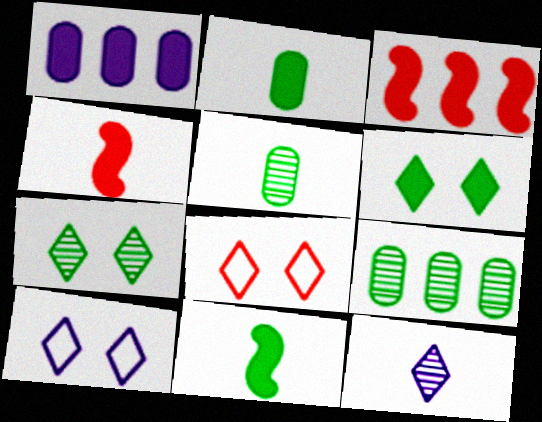[[1, 4, 6], 
[3, 5, 10], 
[4, 9, 10]]